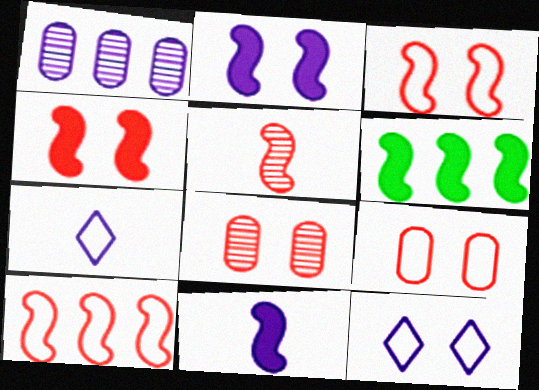[[1, 2, 7], 
[1, 11, 12], 
[4, 5, 10], 
[4, 6, 11], 
[6, 7, 8]]